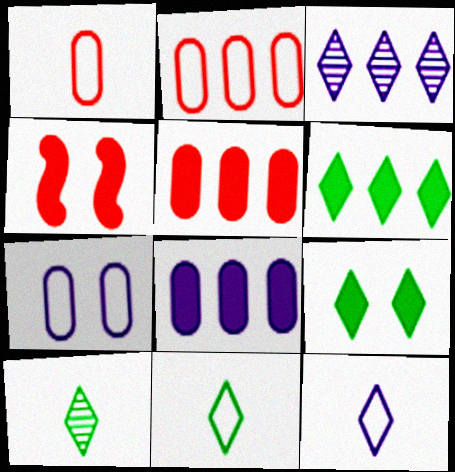[]